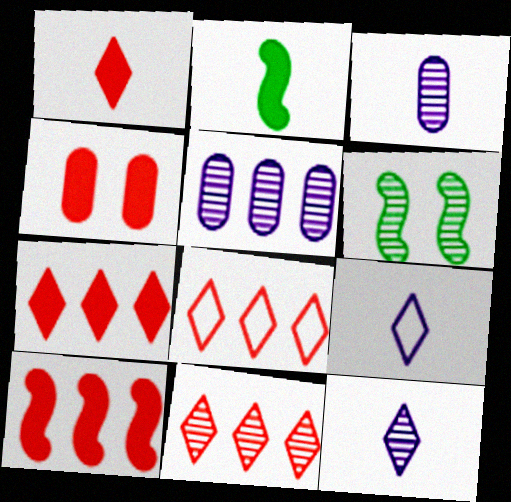[[1, 4, 10], 
[3, 6, 11], 
[7, 8, 11]]